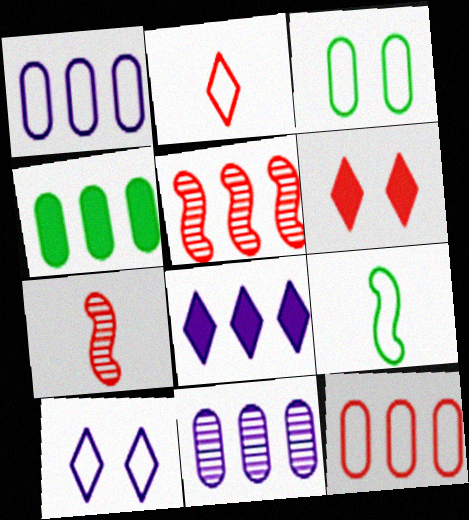[[3, 7, 8], 
[4, 7, 10], 
[4, 11, 12], 
[6, 7, 12], 
[6, 9, 11], 
[9, 10, 12]]